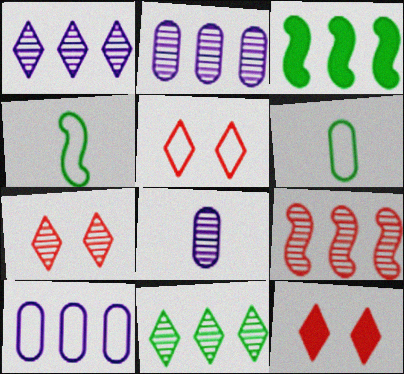[[2, 4, 12], 
[2, 9, 11], 
[3, 5, 8], 
[4, 5, 10], 
[5, 7, 12]]